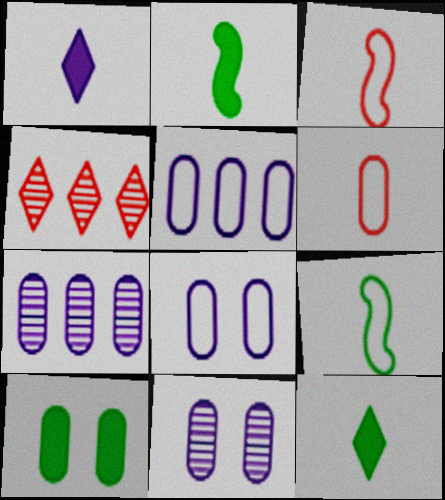[[2, 4, 8], 
[6, 7, 10]]